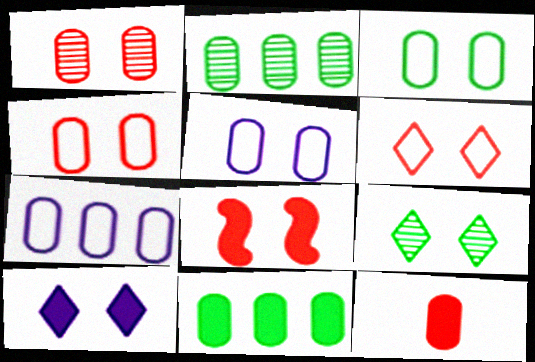[[1, 6, 8], 
[2, 5, 12], 
[3, 4, 5], 
[5, 8, 9], 
[6, 9, 10]]